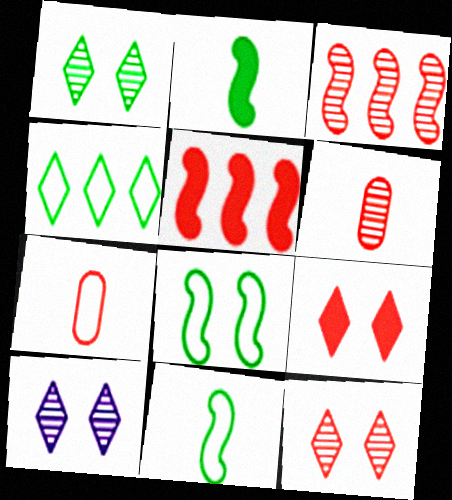[[1, 10, 12], 
[3, 6, 12], 
[3, 7, 9], 
[5, 7, 12]]